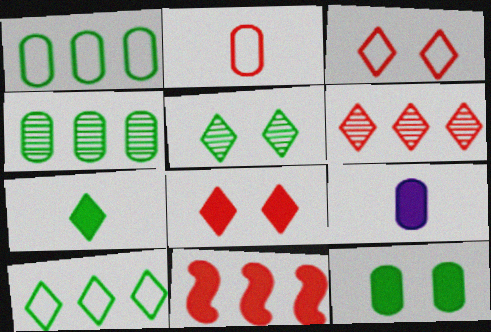[[5, 7, 10]]